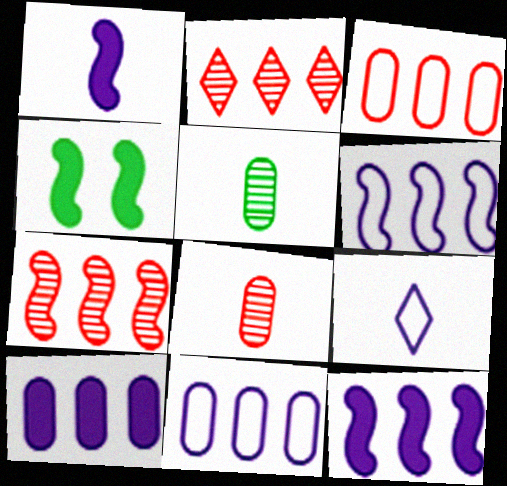[]